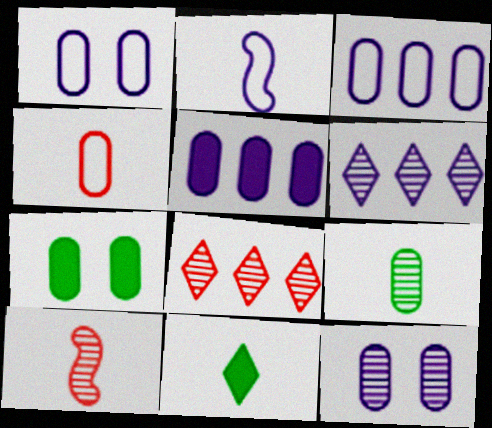[[2, 7, 8]]